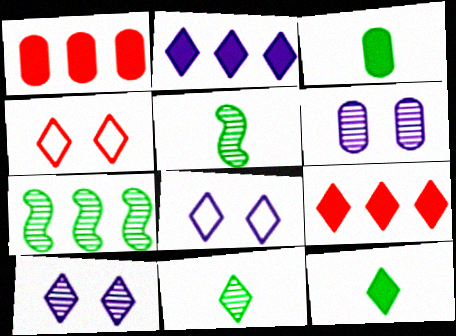[[1, 5, 8], 
[2, 4, 11], 
[8, 9, 11]]